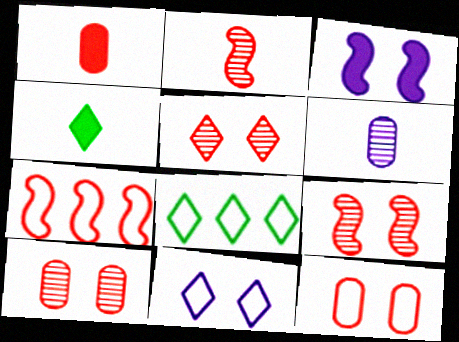[[1, 5, 7], 
[5, 9, 10]]